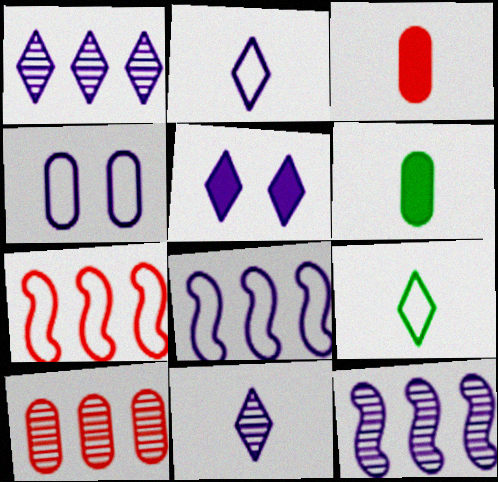[[1, 2, 5], 
[2, 4, 8], 
[4, 6, 10], 
[4, 7, 9]]